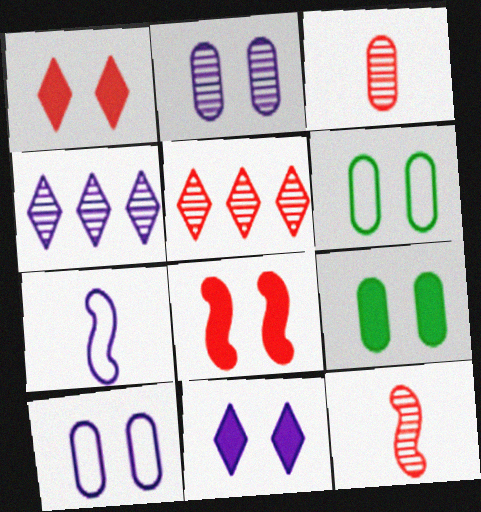[[5, 7, 9], 
[8, 9, 11]]